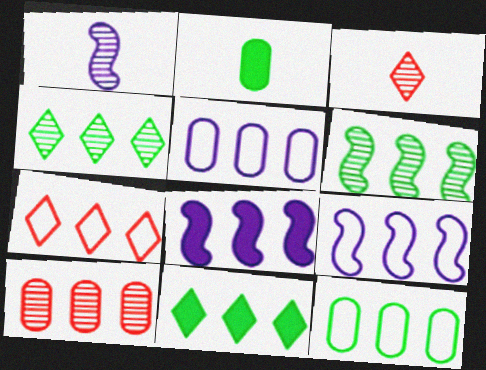[[6, 11, 12], 
[7, 9, 12], 
[9, 10, 11]]